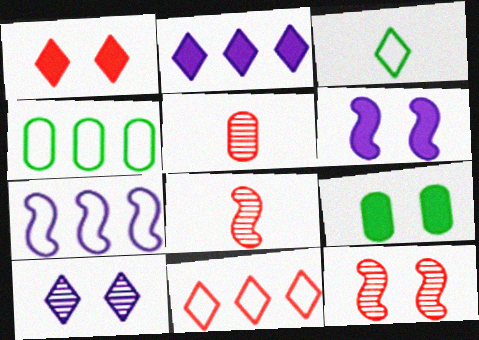[[1, 6, 9], 
[4, 7, 11]]